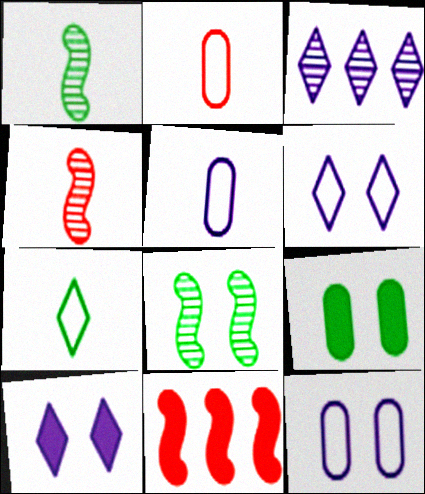[]